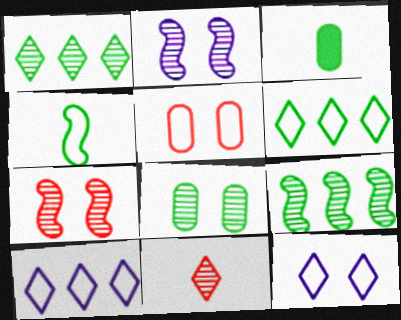[[3, 7, 10], 
[4, 5, 10]]